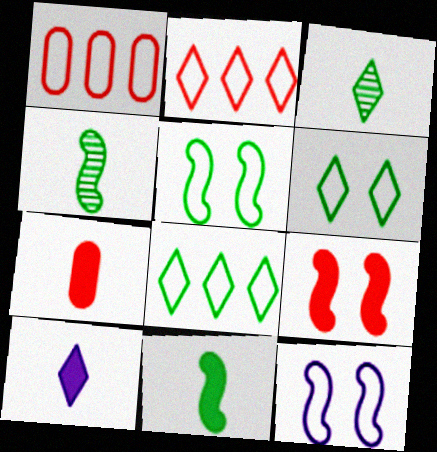[[7, 10, 11]]